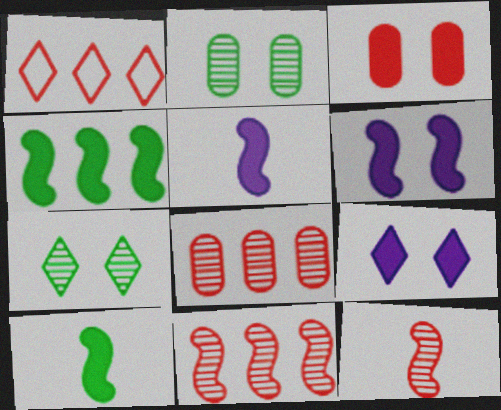[[1, 2, 5], 
[1, 3, 12]]